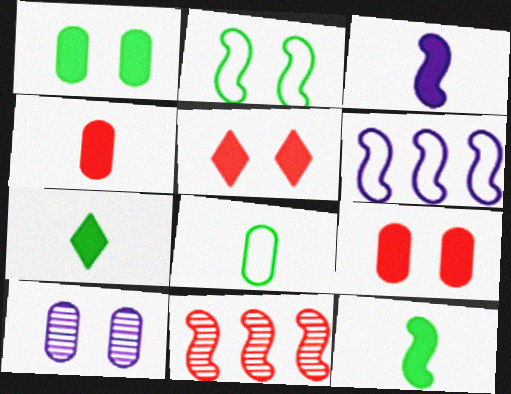[[2, 3, 11], 
[2, 5, 10], 
[3, 4, 7]]